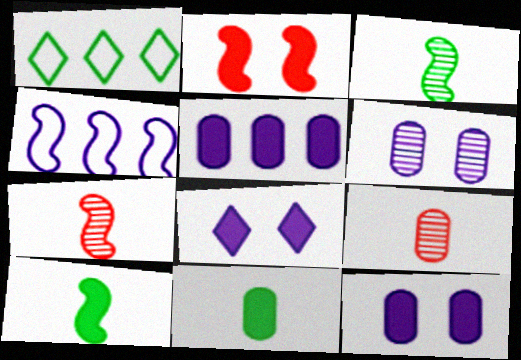[[1, 7, 12], 
[2, 3, 4]]